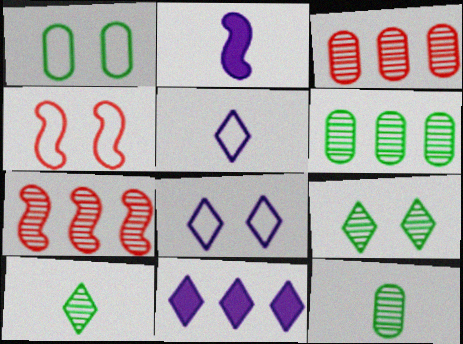[[1, 4, 8], 
[4, 11, 12]]